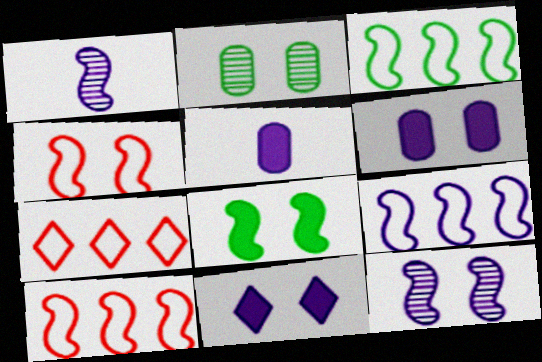[[1, 8, 10], 
[2, 4, 11], 
[3, 9, 10], 
[4, 8, 12]]